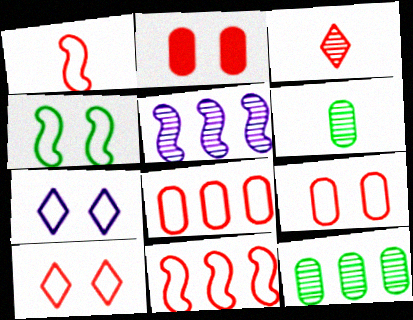[[1, 8, 10], 
[2, 3, 11], 
[4, 7, 9]]